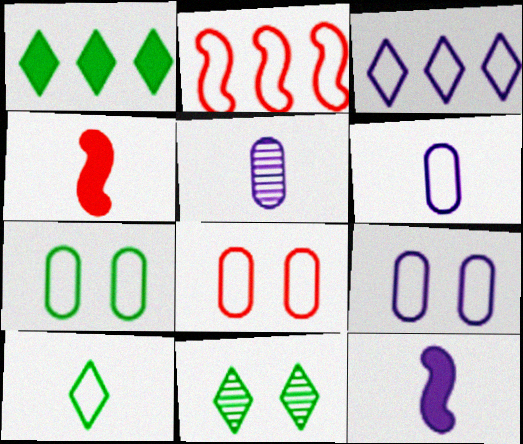[[1, 10, 11], 
[2, 9, 10], 
[4, 5, 10], 
[7, 8, 9]]